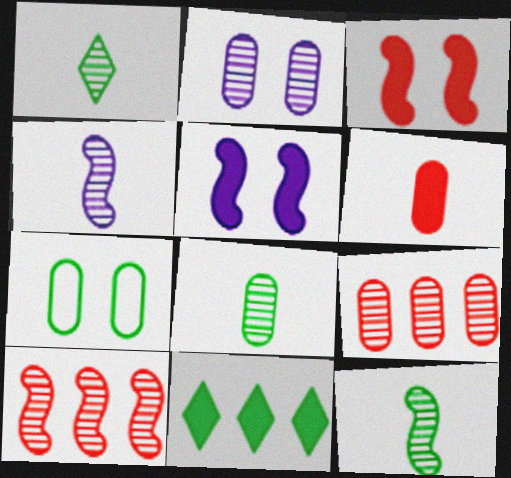[[1, 2, 10], 
[1, 8, 12], 
[2, 8, 9], 
[5, 6, 11], 
[7, 11, 12]]